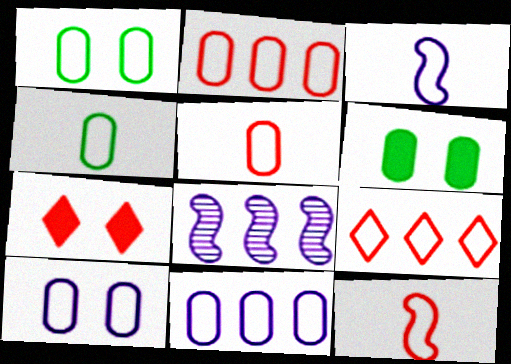[[1, 3, 9], 
[1, 5, 11], 
[2, 4, 10], 
[4, 7, 8]]